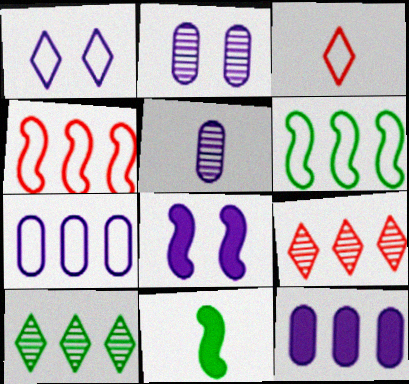[[1, 2, 8], 
[3, 5, 11], 
[4, 10, 12], 
[6, 9, 12]]